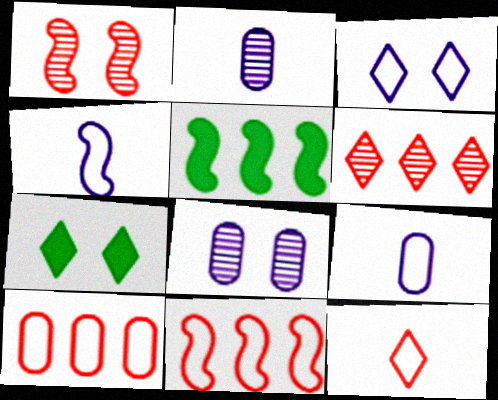[[1, 4, 5], 
[2, 7, 11], 
[5, 8, 12]]